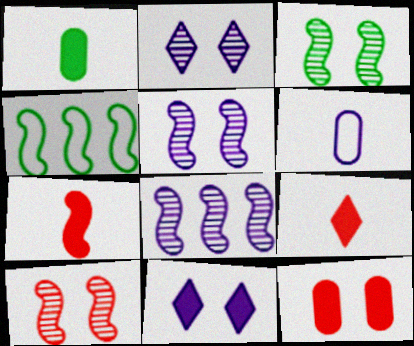[[3, 5, 10], 
[4, 5, 7], 
[6, 8, 11]]